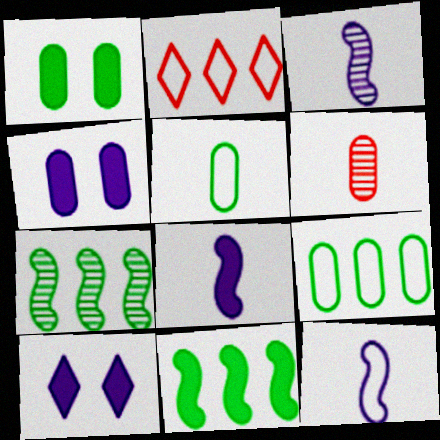[[1, 2, 3], 
[3, 8, 12], 
[4, 6, 9]]